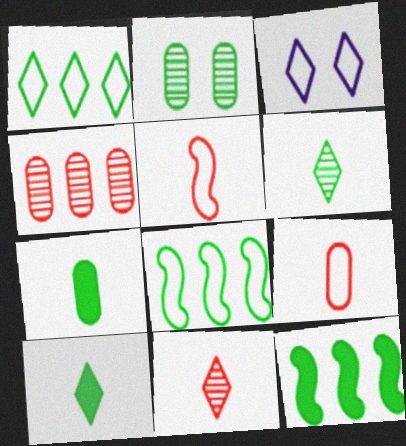[[2, 8, 10], 
[3, 8, 9]]